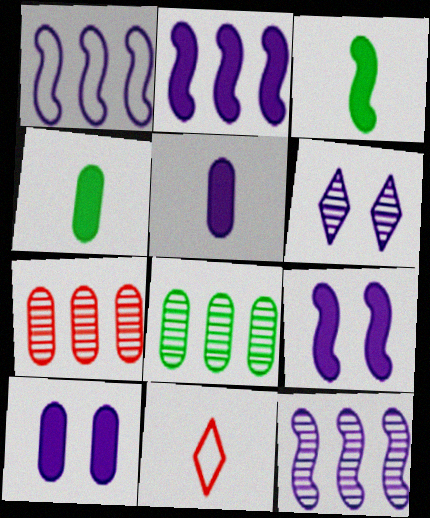[[1, 2, 12], 
[1, 5, 6], 
[8, 9, 11]]